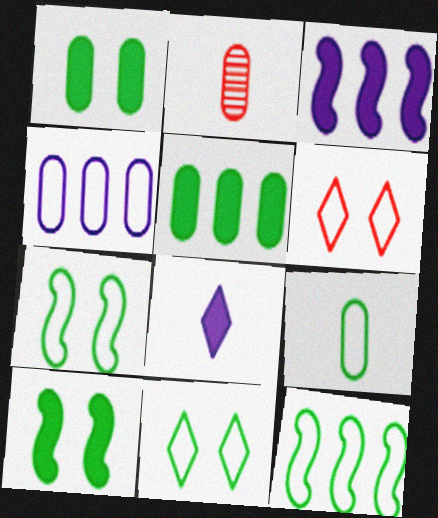[[1, 2, 4], 
[2, 3, 11], 
[9, 11, 12]]